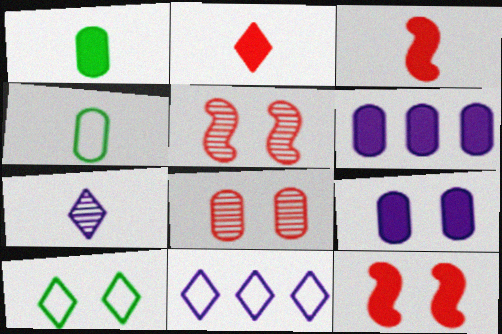[[1, 5, 11], 
[3, 4, 7], 
[4, 6, 8], 
[5, 9, 10]]